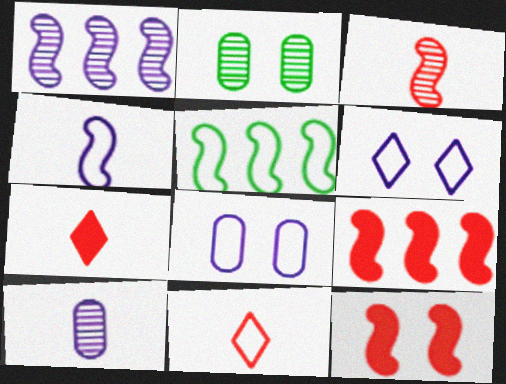[[1, 5, 9], 
[2, 6, 12], 
[5, 8, 11]]